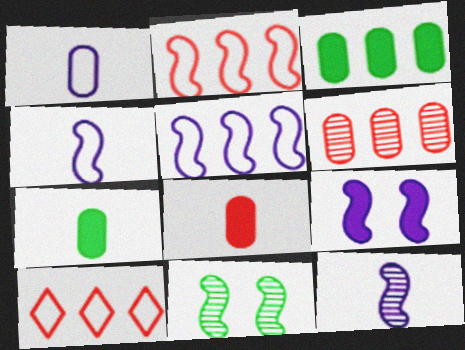[[5, 9, 12]]